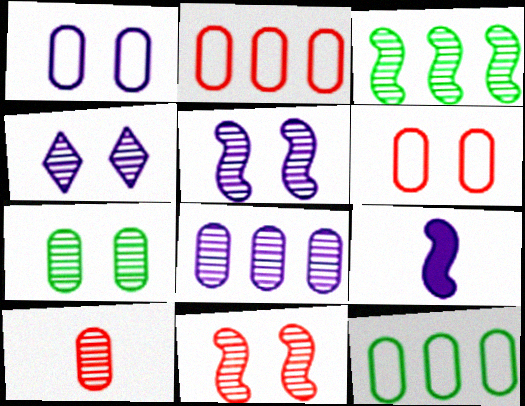[[3, 4, 10], 
[4, 7, 11], 
[7, 8, 10]]